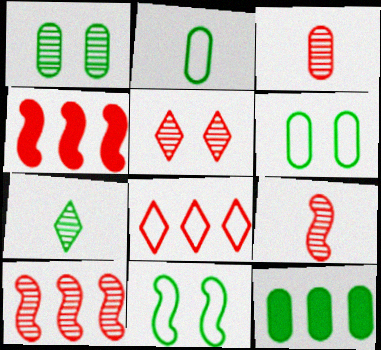[[1, 2, 12], 
[3, 5, 10], 
[7, 11, 12]]